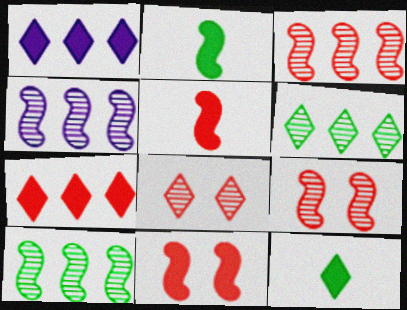[[3, 4, 10]]